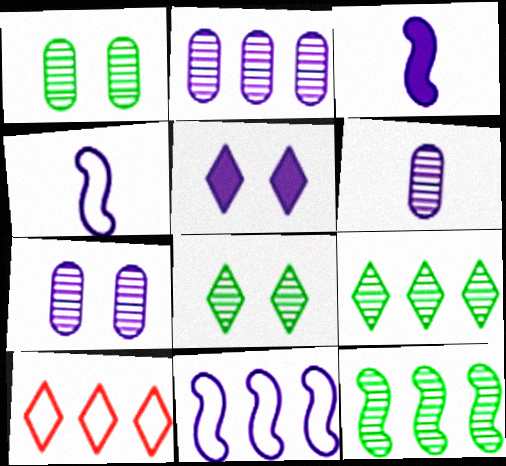[[1, 3, 10], 
[2, 4, 5], 
[2, 6, 7], 
[5, 6, 11]]